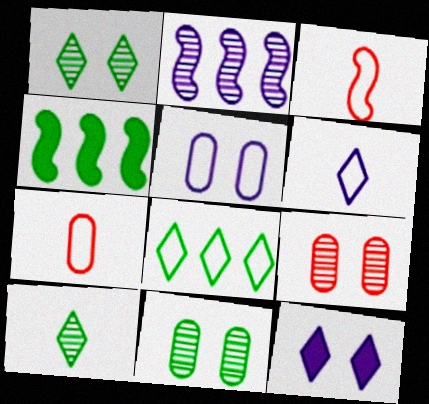[[2, 9, 10], 
[3, 5, 8], 
[4, 6, 9]]